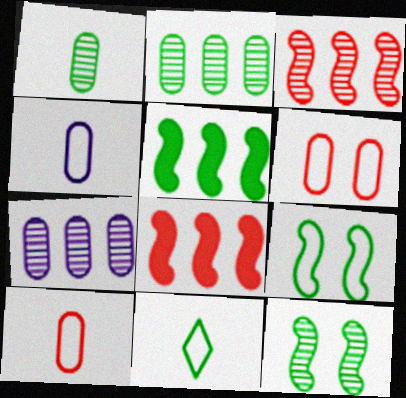[]